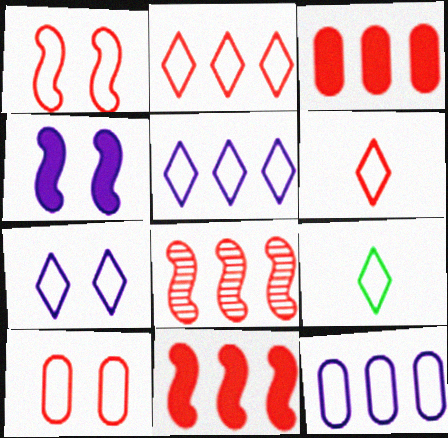[[1, 9, 12], 
[2, 3, 8], 
[2, 7, 9]]